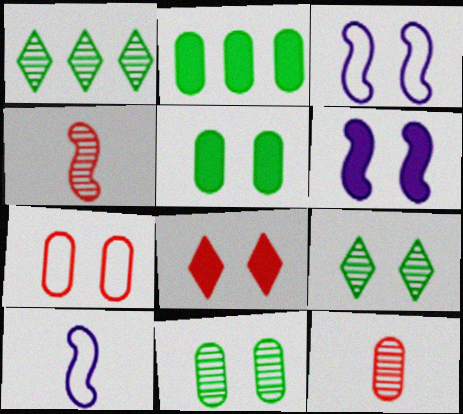[[3, 8, 11], 
[5, 6, 8], 
[6, 7, 9]]